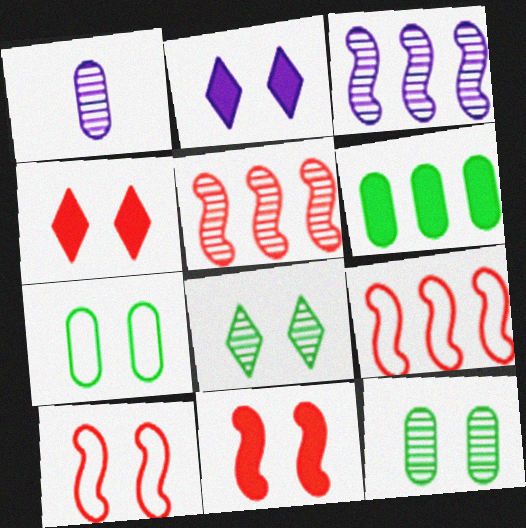[[1, 5, 8], 
[2, 10, 12]]